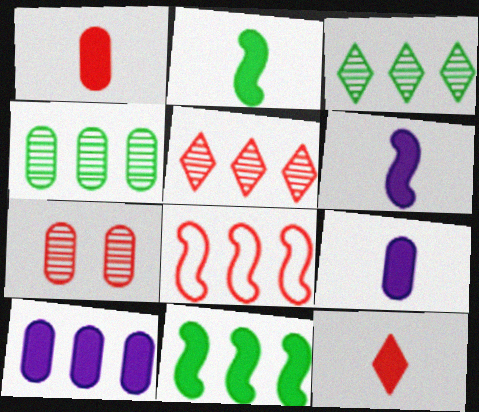[[2, 9, 12], 
[3, 8, 10], 
[7, 8, 12]]